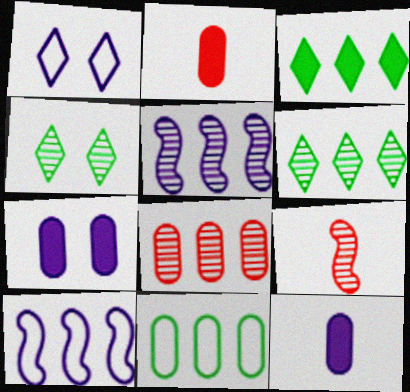[[1, 5, 12], 
[2, 4, 10], 
[3, 8, 10], 
[5, 6, 8]]